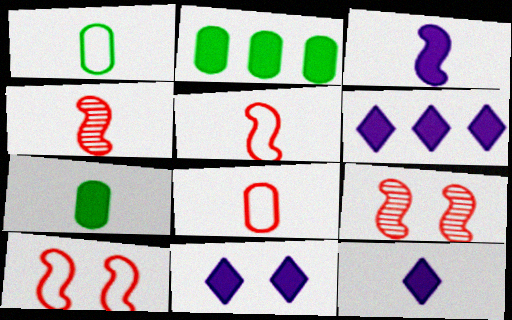[[1, 4, 12], 
[1, 6, 9], 
[6, 11, 12]]